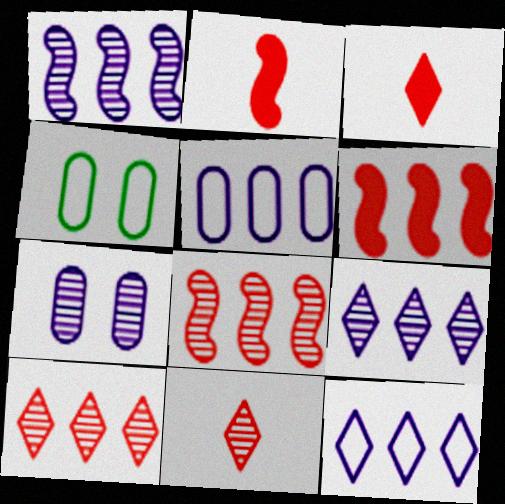[[1, 3, 4], 
[2, 4, 9]]